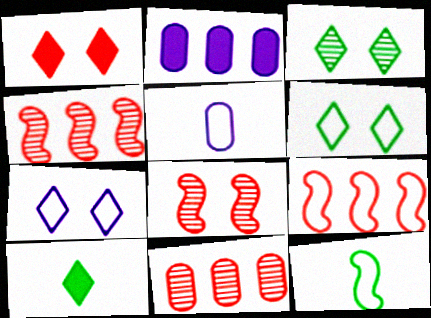[[1, 3, 7], 
[5, 6, 9]]